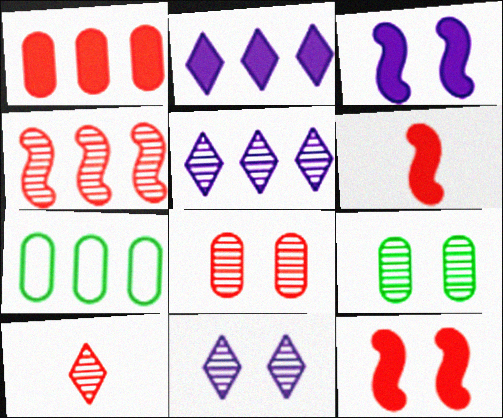[[2, 4, 7], 
[3, 7, 10], 
[4, 8, 10], 
[6, 7, 11]]